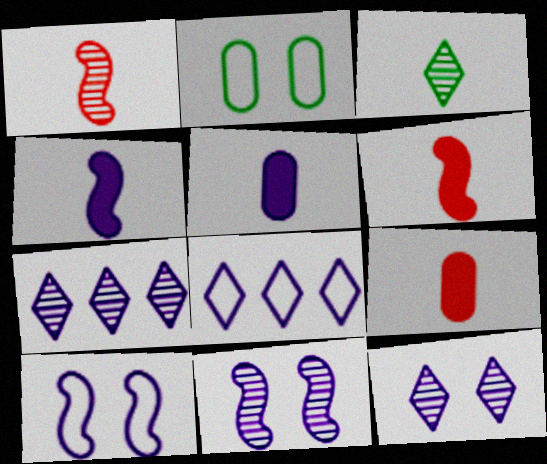[[2, 6, 7], 
[5, 7, 10], 
[5, 8, 11]]